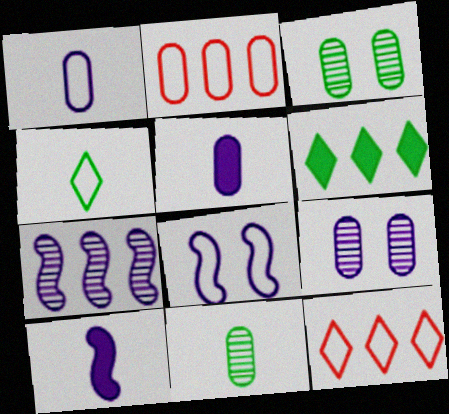[[2, 3, 5], 
[2, 4, 8], 
[2, 6, 7], 
[3, 10, 12], 
[7, 8, 10]]